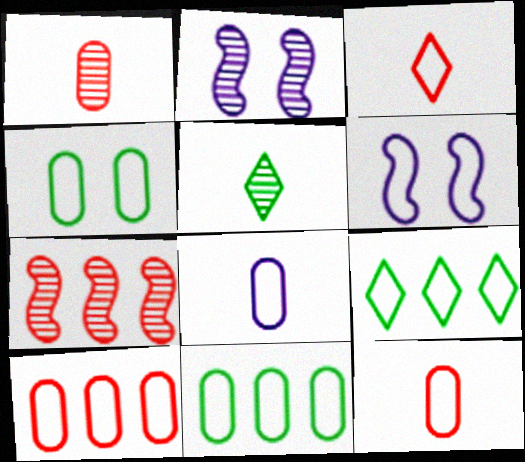[[3, 6, 11], 
[4, 8, 10], 
[6, 9, 12]]